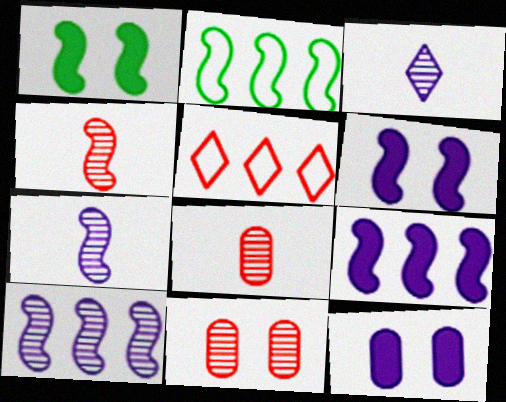[[2, 4, 6]]